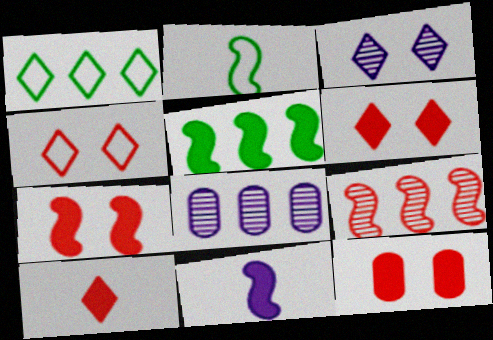[[1, 3, 10], 
[2, 6, 8], 
[5, 7, 11], 
[6, 7, 12]]